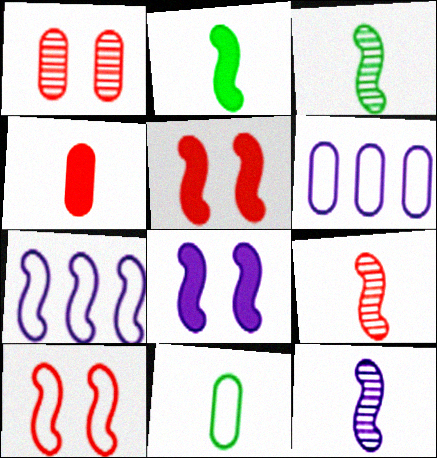[[3, 5, 7], 
[3, 9, 12], 
[7, 8, 12]]